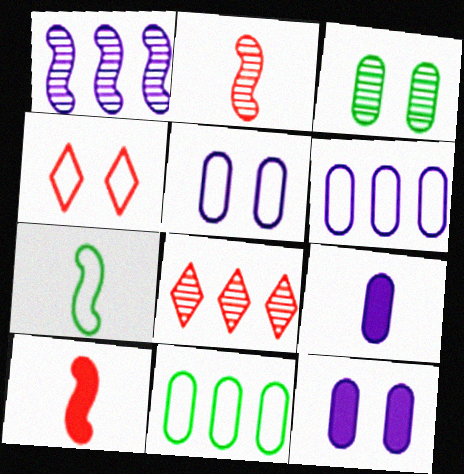[[4, 6, 7], 
[7, 8, 12]]